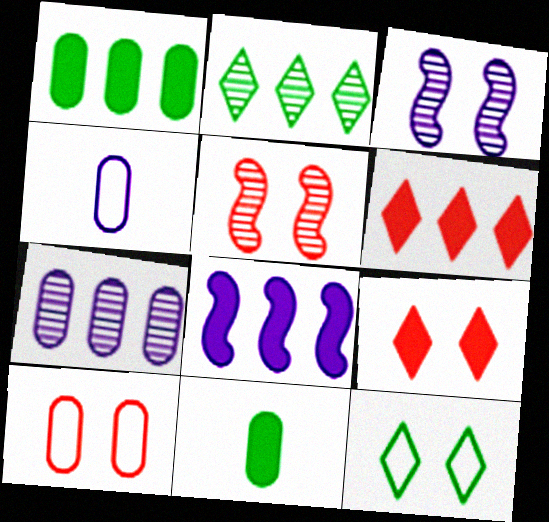[[1, 6, 8], 
[5, 9, 10], 
[7, 10, 11], 
[8, 9, 11]]